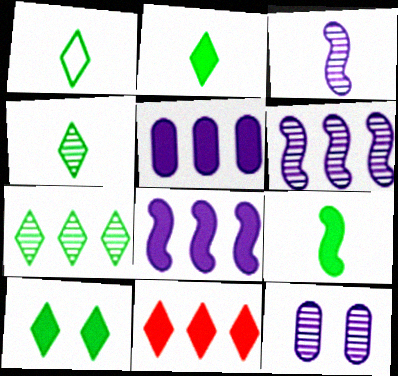[[1, 2, 4], 
[1, 7, 10]]